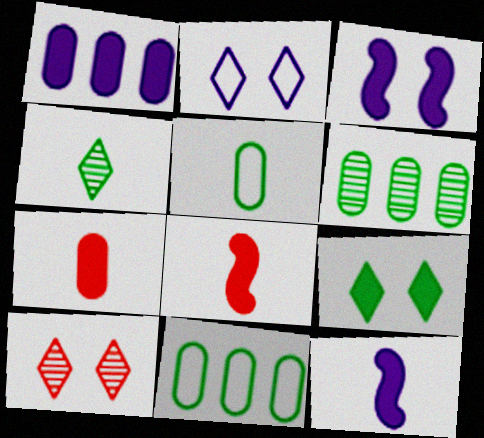[[1, 8, 9], 
[2, 6, 8], 
[2, 9, 10], 
[10, 11, 12]]